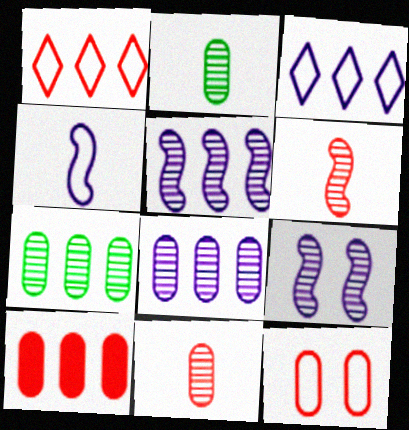[[10, 11, 12]]